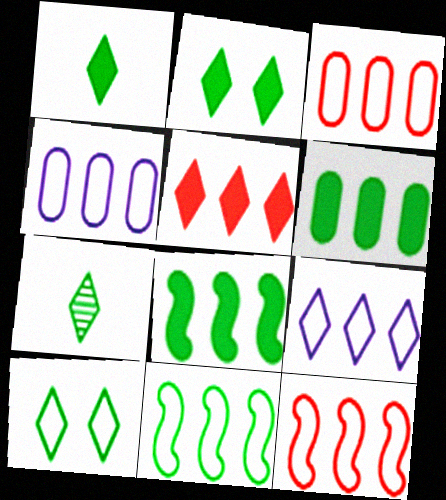[[3, 9, 11]]